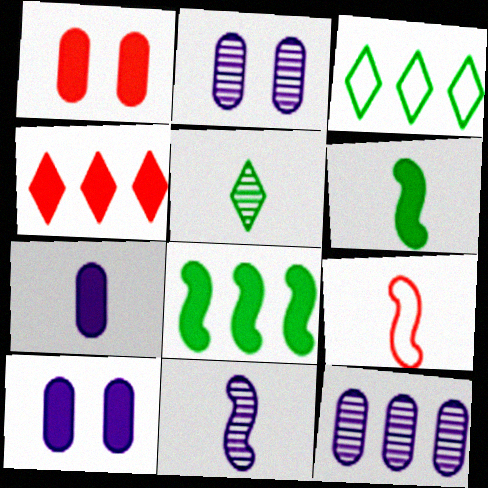[[1, 3, 11], 
[4, 6, 10], 
[5, 7, 9], 
[6, 9, 11]]